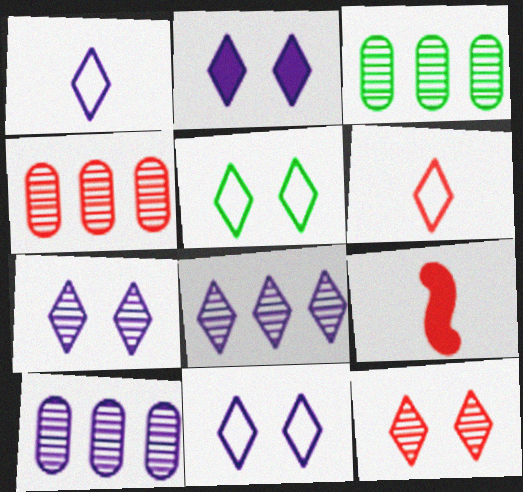[[1, 2, 8], 
[2, 5, 12], 
[2, 7, 11], 
[3, 4, 10], 
[3, 9, 11], 
[5, 9, 10]]